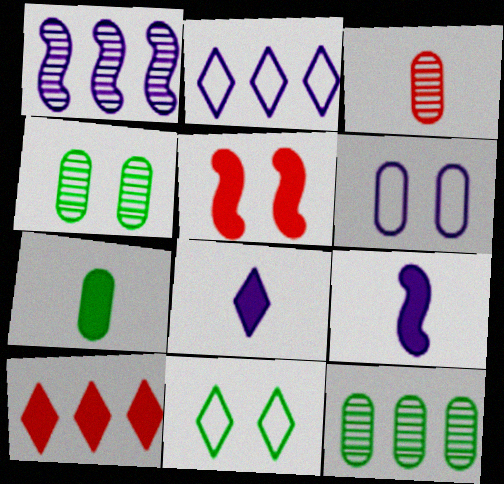[[1, 6, 8]]